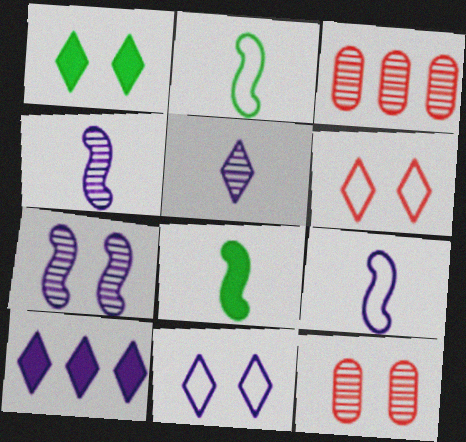[[1, 3, 9], 
[2, 10, 12], 
[3, 8, 11], 
[5, 10, 11]]